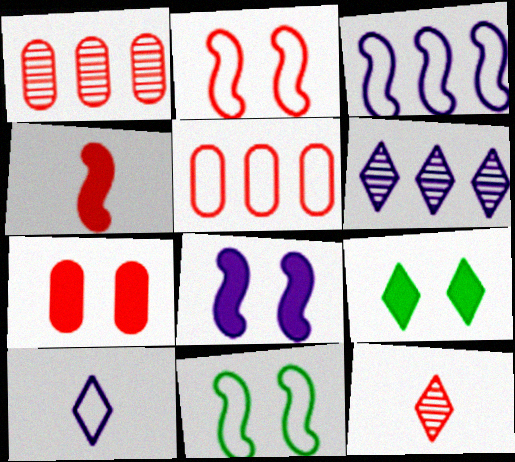[[5, 10, 11], 
[7, 8, 9]]